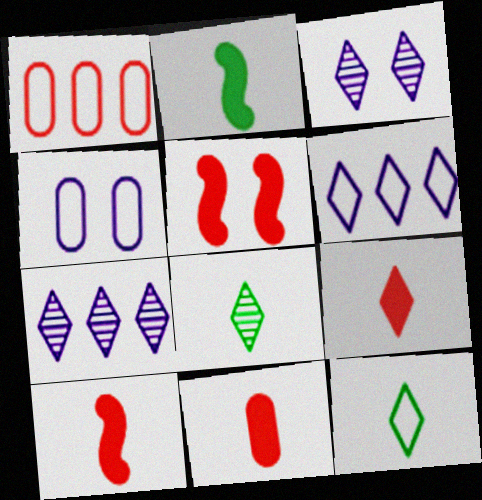[[1, 2, 3], 
[9, 10, 11]]